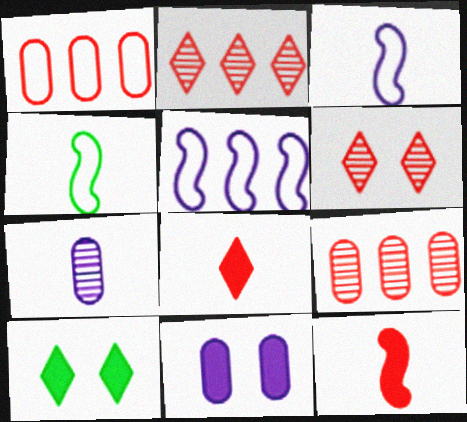[[1, 6, 12], 
[2, 4, 11], 
[3, 9, 10], 
[4, 7, 8]]